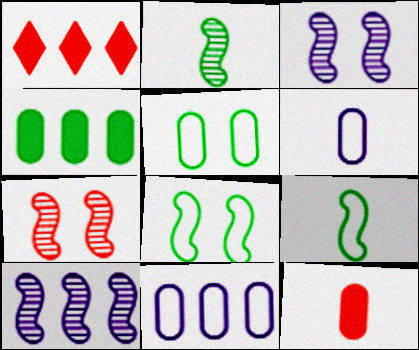[[2, 7, 10]]